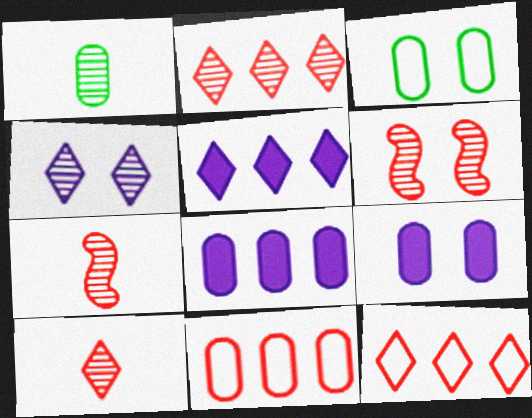[[1, 9, 11], 
[3, 5, 7]]